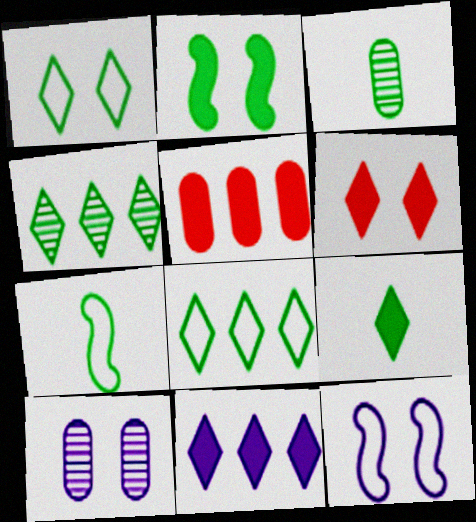[[1, 4, 9], 
[2, 3, 8], 
[3, 7, 9], 
[6, 9, 11]]